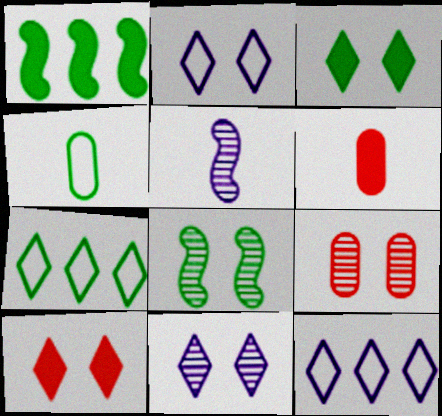[[6, 8, 12], 
[8, 9, 11]]